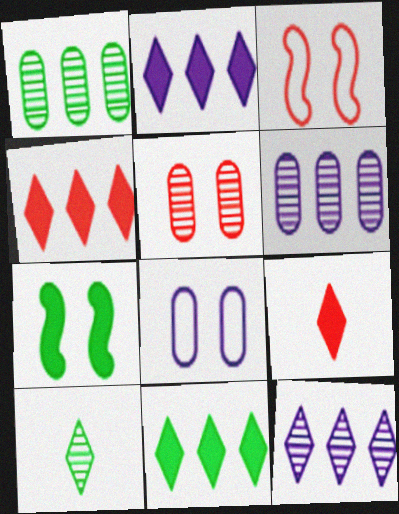[[2, 4, 11]]